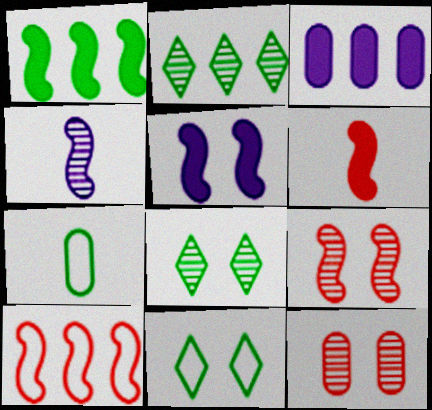[[1, 5, 6], 
[1, 7, 8], 
[2, 3, 10], 
[2, 4, 12], 
[3, 7, 12], 
[5, 11, 12], 
[6, 9, 10]]